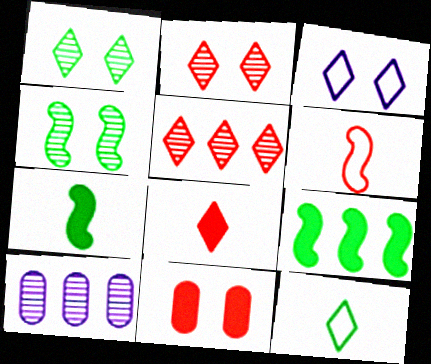[[3, 4, 11], 
[5, 6, 11]]